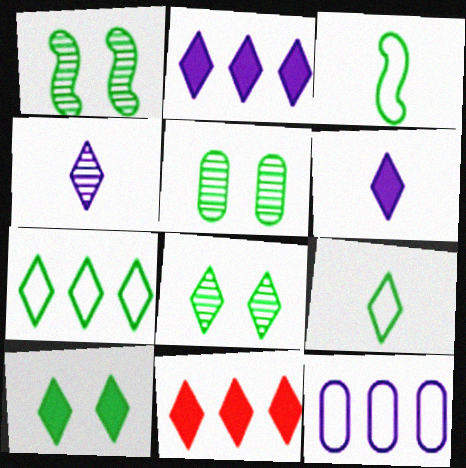[[1, 5, 8], 
[6, 10, 11]]